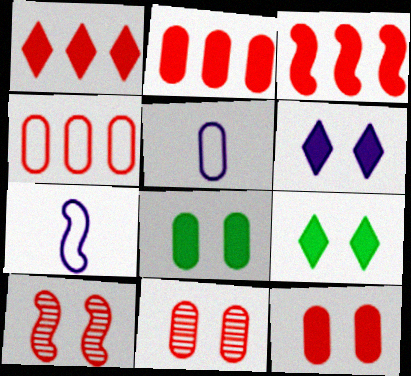[[1, 2, 3]]